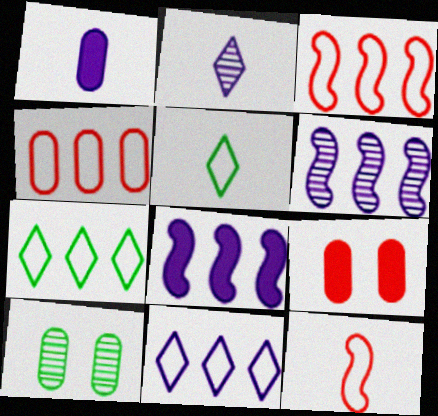[[1, 4, 10], 
[5, 6, 9]]